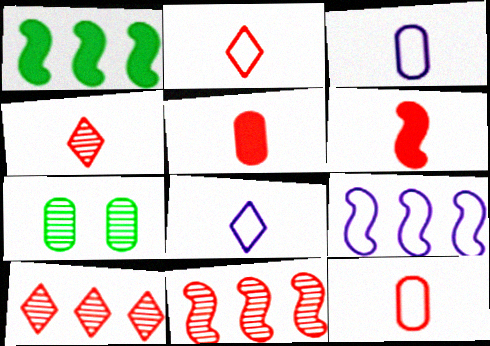[[1, 9, 11], 
[4, 6, 12]]